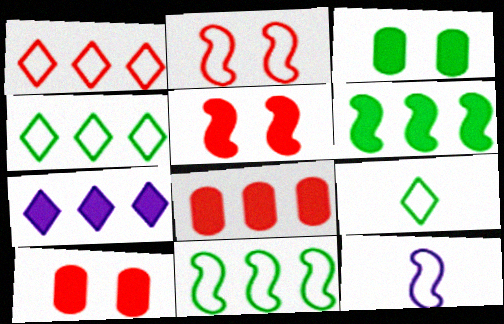[[2, 11, 12], 
[6, 7, 8]]